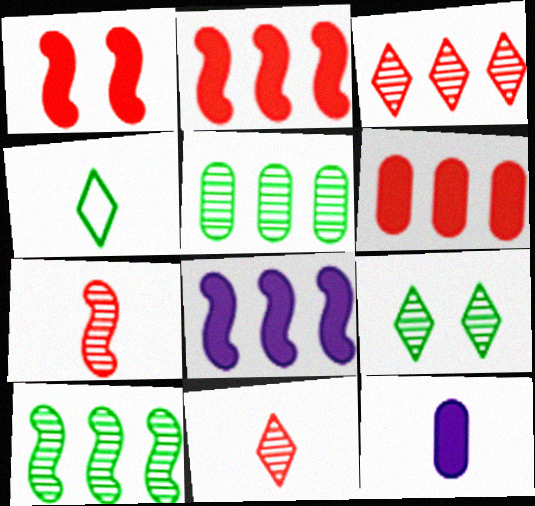[[4, 7, 12]]